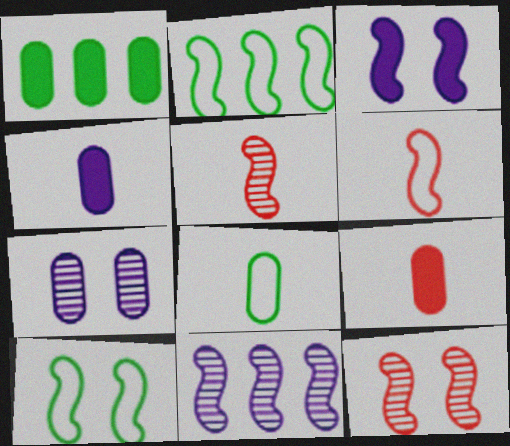[[2, 3, 5], 
[3, 10, 12]]